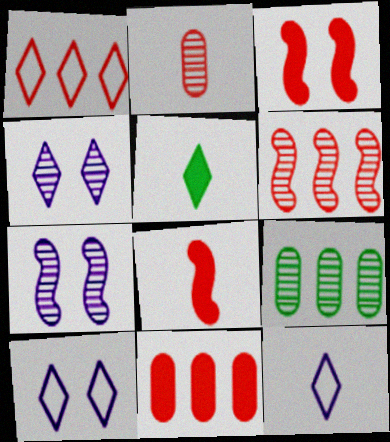[[1, 2, 3], 
[1, 4, 5], 
[1, 6, 11], 
[3, 9, 12], 
[8, 9, 10]]